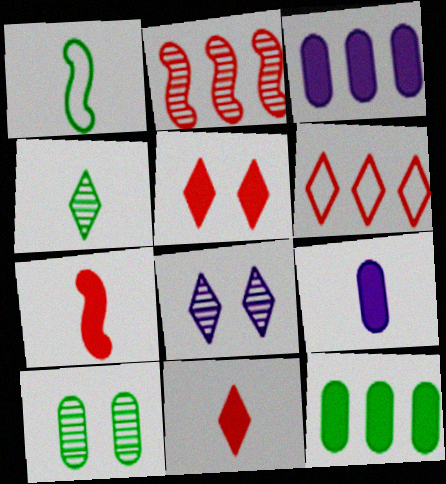[]